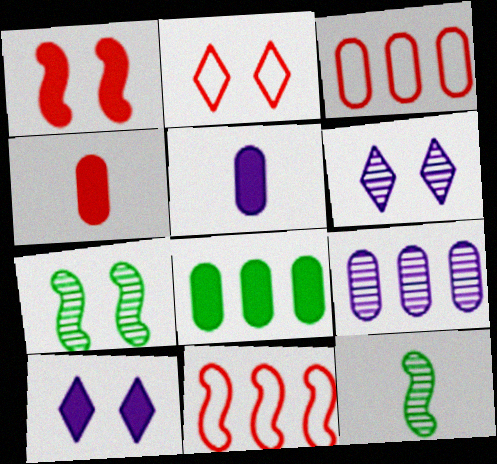[[3, 8, 9], 
[3, 10, 12]]